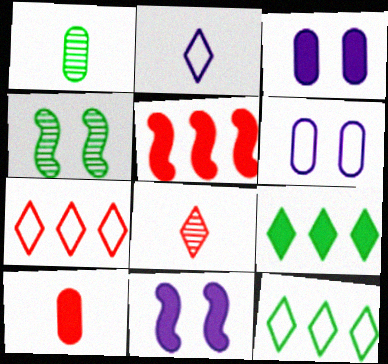[[1, 7, 11], 
[9, 10, 11]]